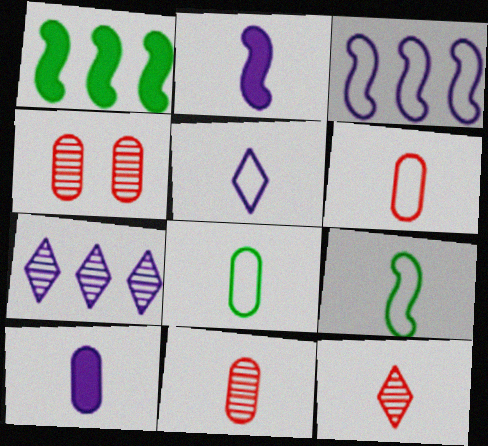[[1, 4, 5], 
[2, 8, 12], 
[5, 6, 9], 
[8, 10, 11], 
[9, 10, 12]]